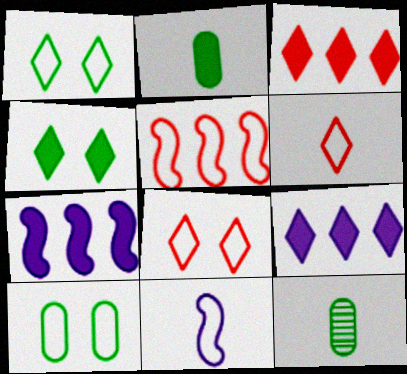[[7, 8, 12]]